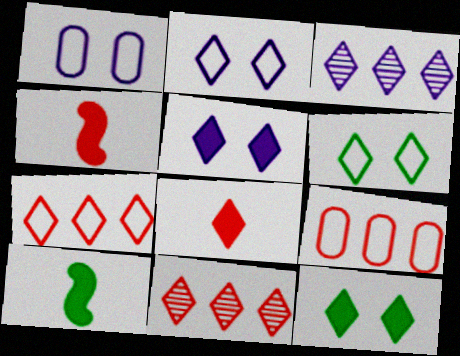[[1, 10, 11], 
[3, 6, 8]]